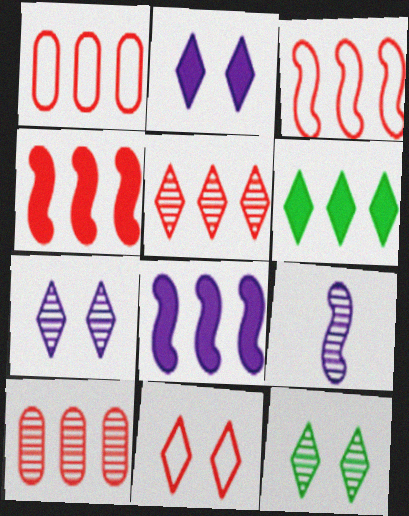[[1, 4, 5], 
[2, 11, 12], 
[9, 10, 12]]